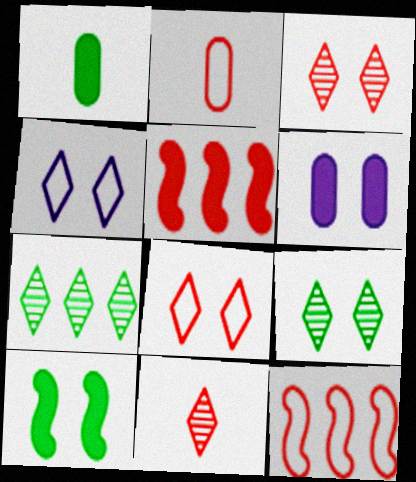[[2, 3, 5], 
[2, 8, 12]]